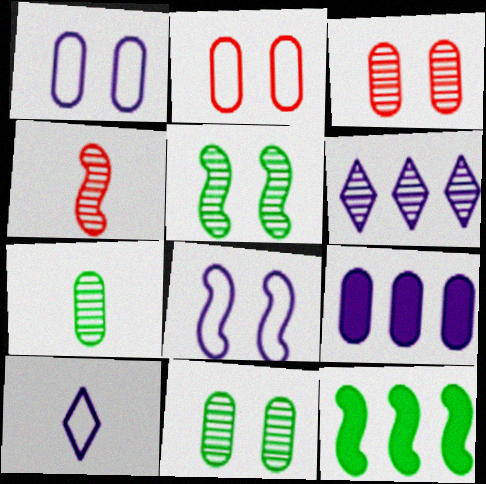[[2, 7, 9], 
[3, 10, 12], 
[4, 6, 11], 
[4, 8, 12]]